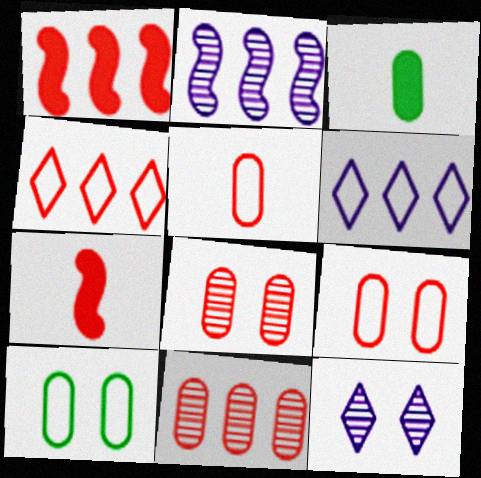[[1, 4, 11], 
[4, 7, 8]]